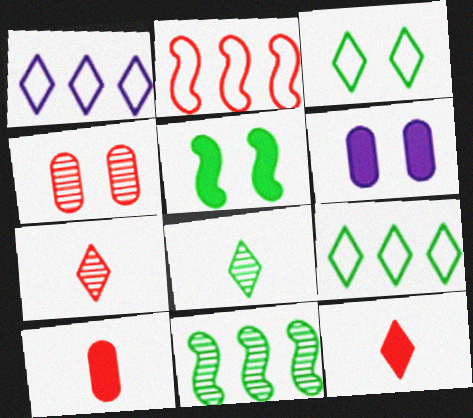[[2, 4, 12], 
[2, 6, 8]]